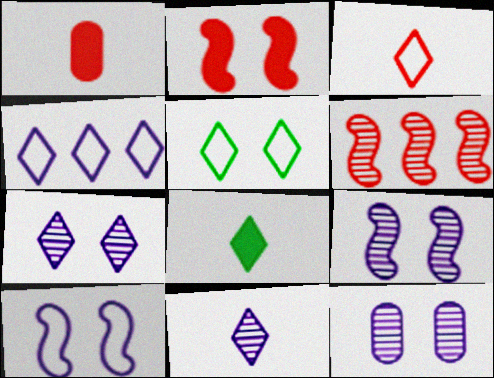[[2, 5, 12], 
[3, 4, 5], 
[3, 8, 11], 
[7, 9, 12]]